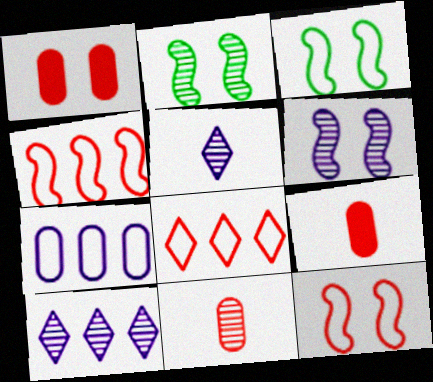[[2, 10, 11], 
[3, 9, 10]]